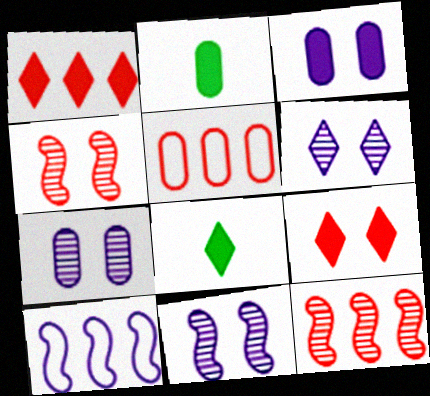[[1, 5, 12], 
[2, 5, 7], 
[5, 8, 11], 
[6, 7, 11]]